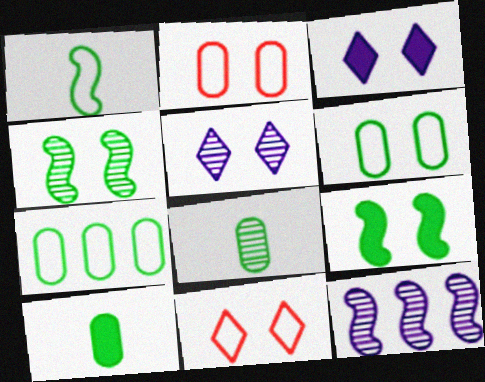[[2, 3, 4], 
[2, 5, 9], 
[10, 11, 12]]